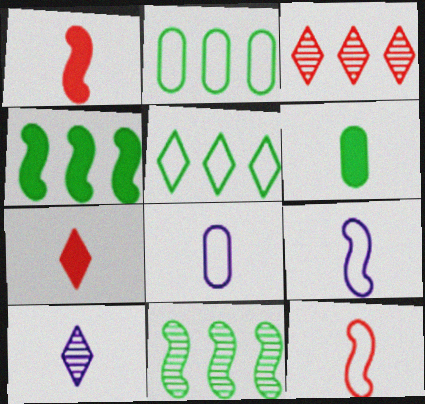[[6, 10, 12]]